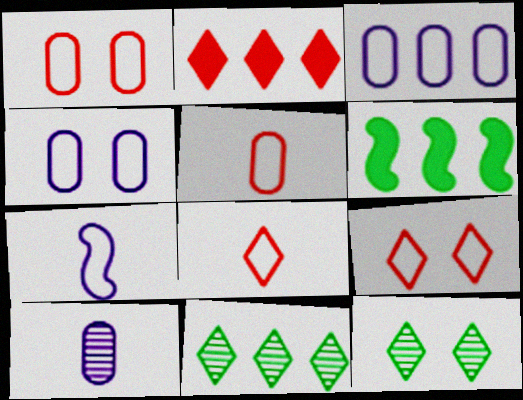[[6, 9, 10]]